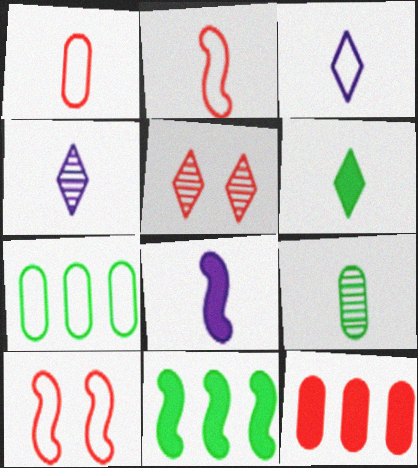[[2, 5, 12], 
[3, 7, 10], 
[5, 7, 8]]